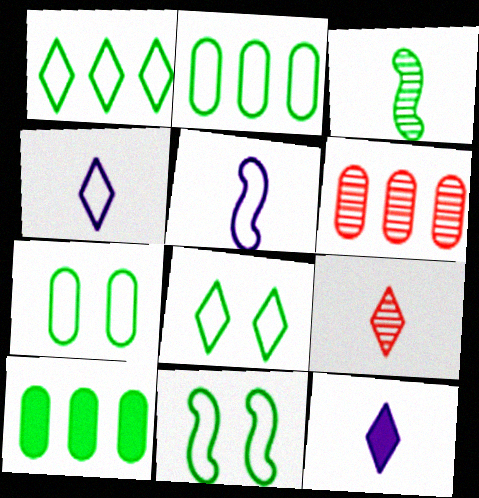[[3, 8, 10], 
[6, 11, 12], 
[7, 8, 11]]